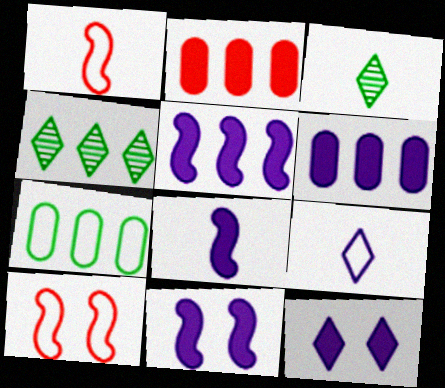[[3, 6, 10], 
[5, 8, 11], 
[6, 8, 12], 
[7, 9, 10]]